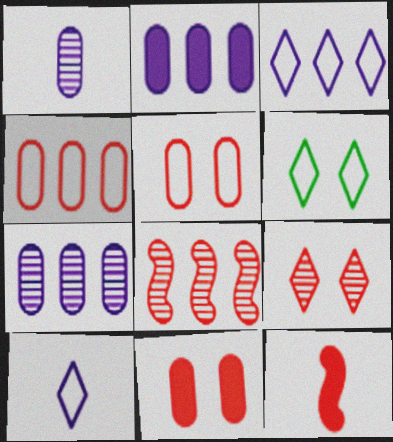[[4, 9, 12], 
[6, 7, 12]]